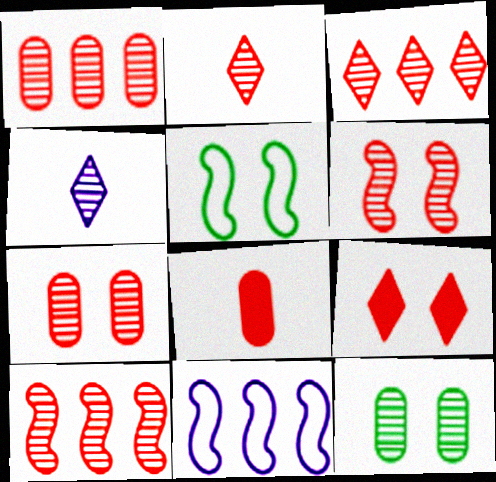[[1, 2, 6], 
[1, 3, 10], 
[2, 7, 10], 
[4, 10, 12]]